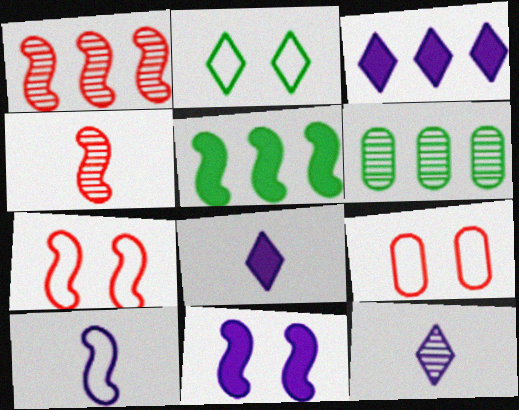[[5, 9, 12], 
[6, 7, 8]]